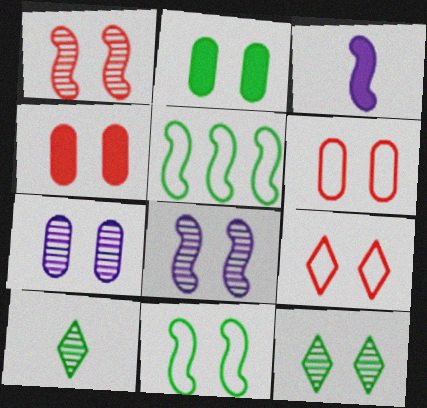[[1, 3, 5], 
[1, 4, 9], 
[1, 7, 12], 
[2, 5, 10], 
[2, 6, 7], 
[2, 8, 9], 
[2, 11, 12]]